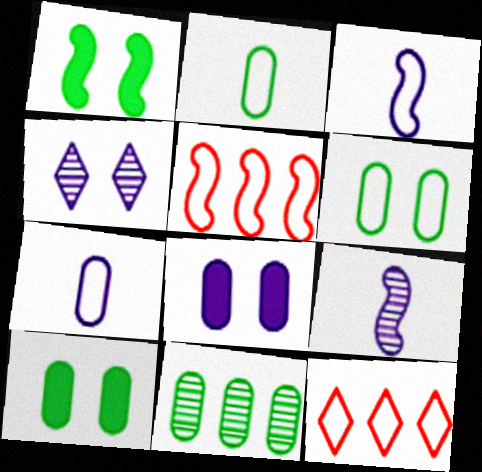[[1, 5, 9], 
[2, 10, 11], 
[3, 6, 12], 
[9, 10, 12]]